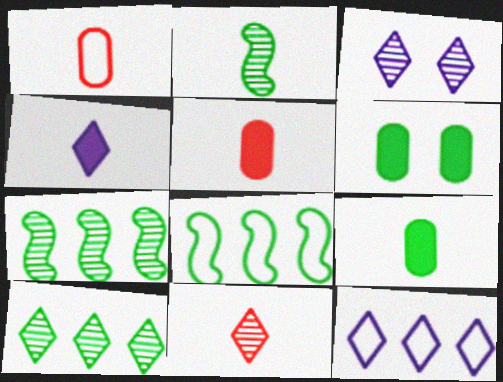[[1, 2, 4], 
[3, 4, 12], 
[3, 5, 8], 
[3, 10, 11]]